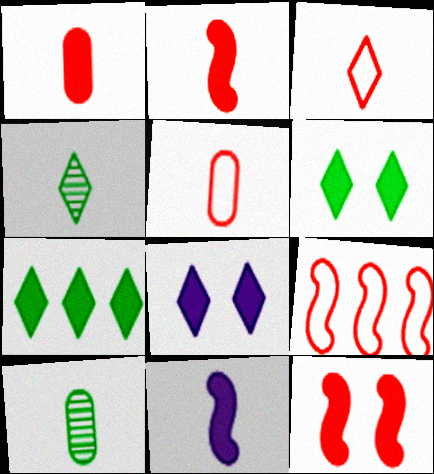[[3, 10, 11], 
[4, 5, 11], 
[8, 9, 10]]